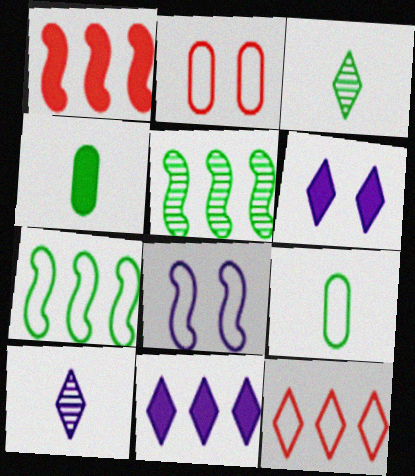[[1, 4, 6], 
[3, 6, 12], 
[8, 9, 12]]